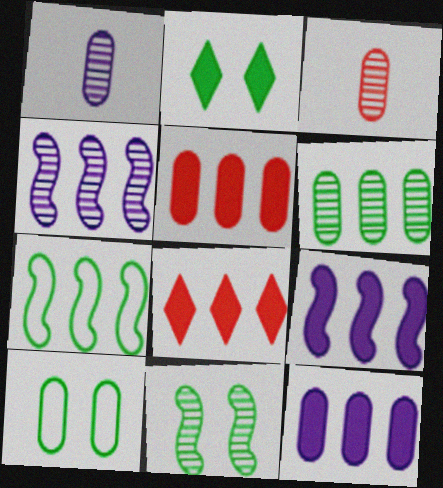[[1, 5, 10], 
[2, 10, 11], 
[3, 10, 12]]